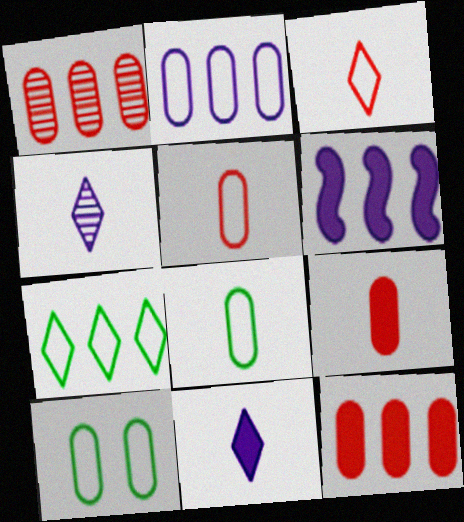[[1, 6, 7], 
[2, 5, 10]]